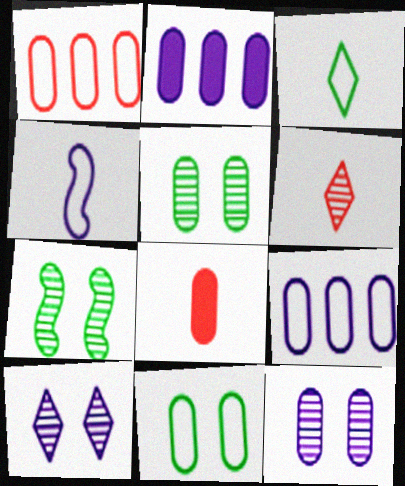[[2, 4, 10], 
[5, 8, 9]]